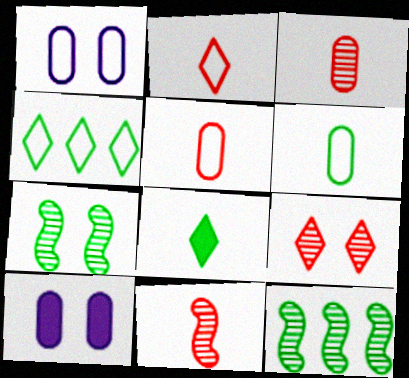[[2, 10, 12], 
[4, 10, 11]]